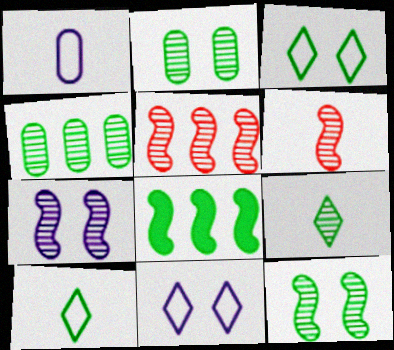[[2, 8, 10], 
[4, 9, 12]]